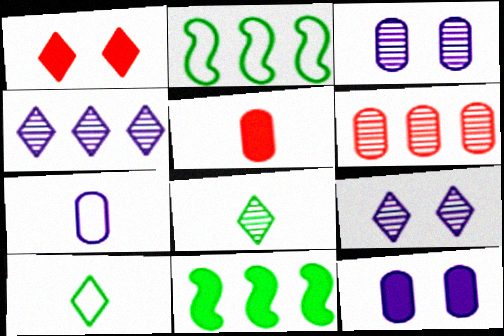[[1, 4, 10], 
[2, 5, 9]]